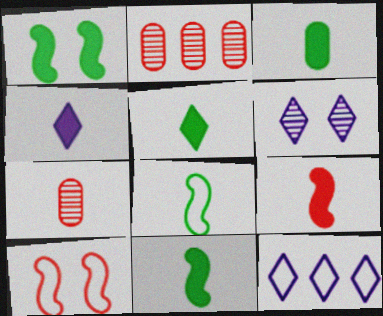[[1, 7, 12], 
[3, 4, 9], 
[3, 5, 11], 
[4, 6, 12], 
[4, 7, 8]]